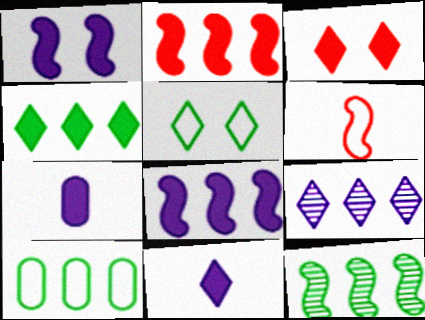[[1, 6, 12], 
[2, 9, 10], 
[3, 4, 11], 
[4, 10, 12]]